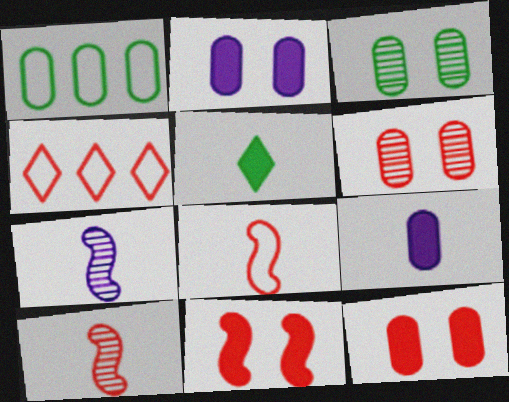[[1, 6, 9], 
[4, 10, 12]]